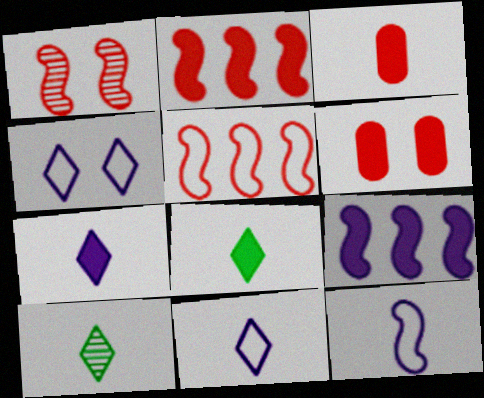[[3, 10, 12], 
[6, 8, 9]]